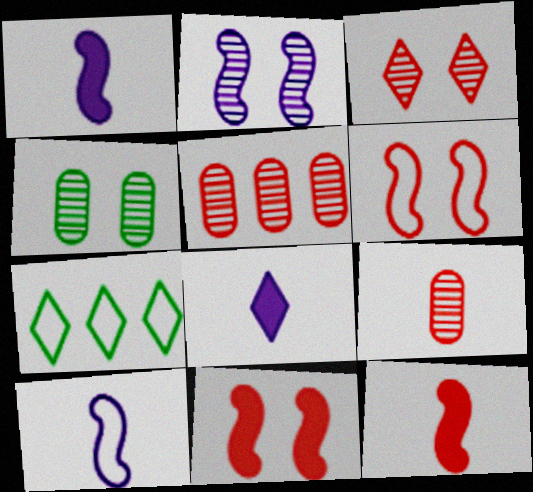[[2, 3, 4], 
[3, 7, 8]]